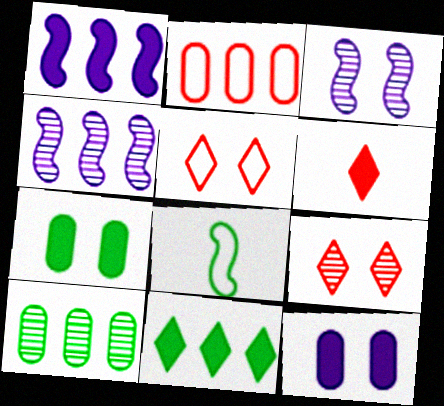[[1, 6, 7], 
[2, 4, 11], 
[3, 5, 7]]